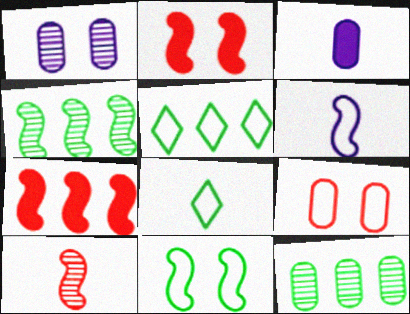[[1, 7, 8], 
[2, 4, 6], 
[3, 8, 10], 
[3, 9, 12], 
[5, 6, 9]]